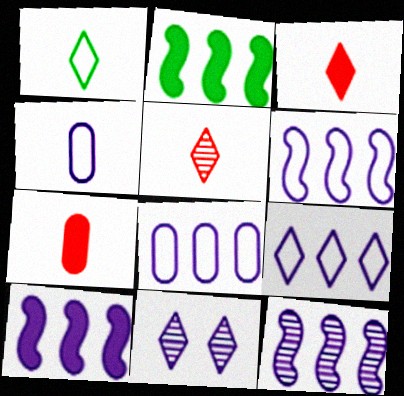[[4, 10, 11], 
[6, 8, 9], 
[6, 10, 12]]